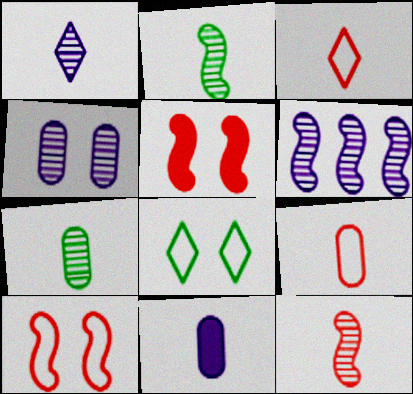[[1, 4, 6], 
[1, 7, 12], 
[2, 3, 11], 
[4, 5, 8], 
[7, 9, 11]]